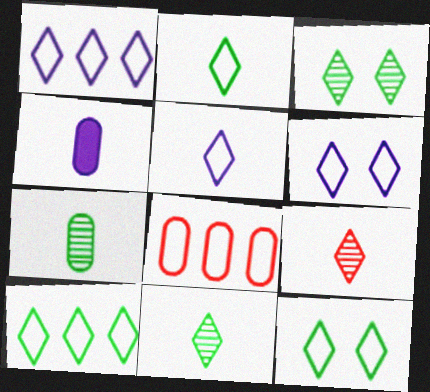[[1, 5, 6], 
[2, 10, 12]]